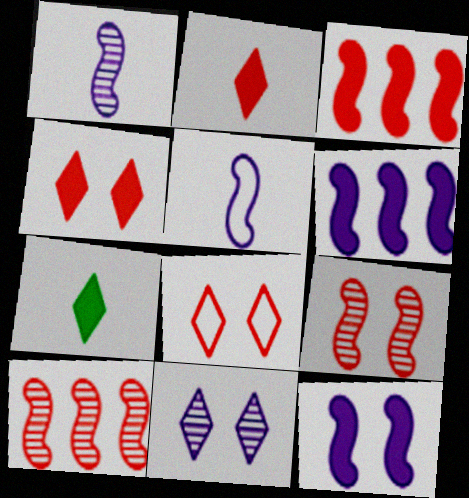[]